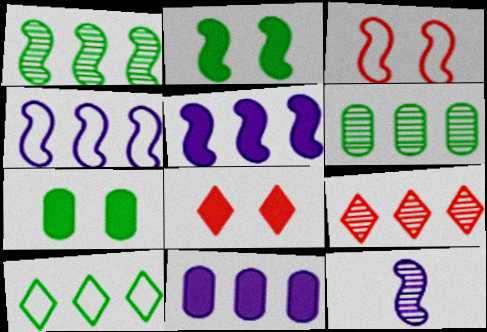[]